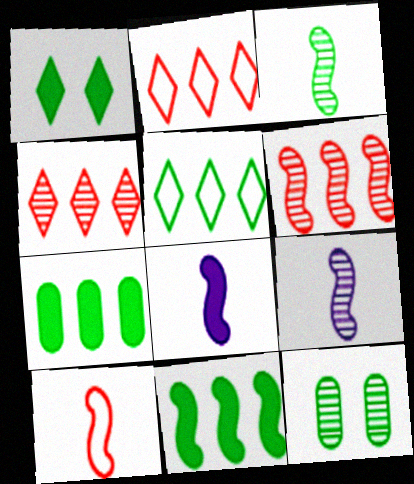[[2, 8, 12], 
[3, 8, 10], 
[4, 9, 12]]